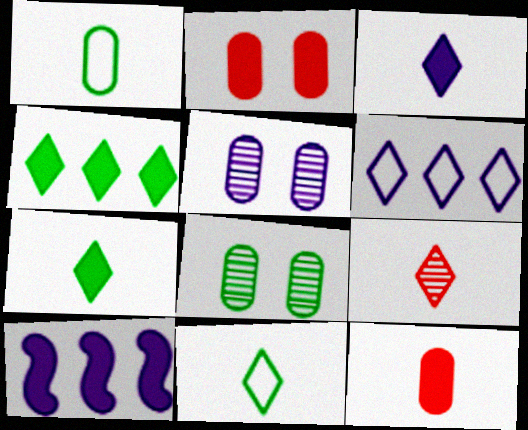[[2, 7, 10], 
[3, 9, 11]]